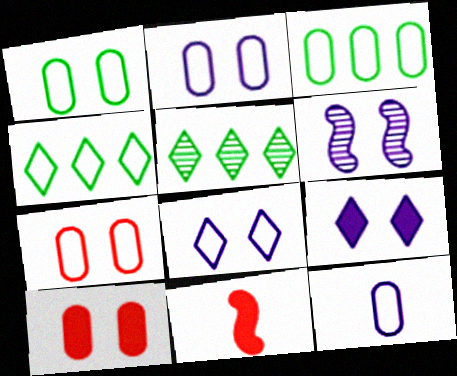[[1, 2, 7], 
[2, 5, 11], 
[2, 6, 9], 
[3, 7, 12]]